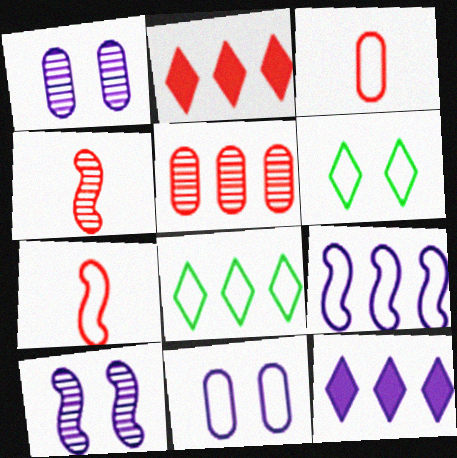[[3, 6, 9], 
[7, 8, 11]]